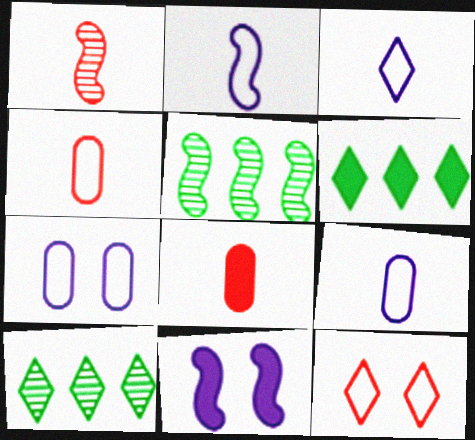[[1, 6, 7], 
[2, 3, 9], 
[4, 10, 11], 
[6, 8, 11]]